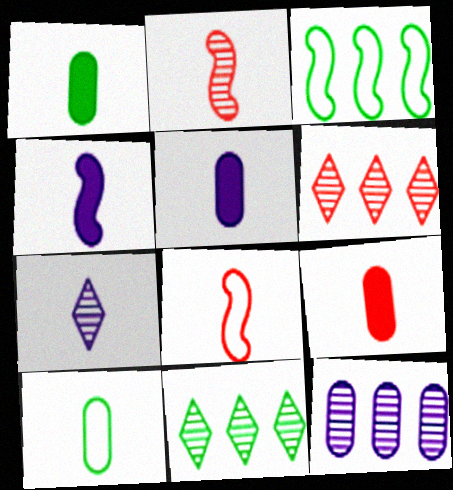[[1, 5, 9], 
[1, 7, 8]]